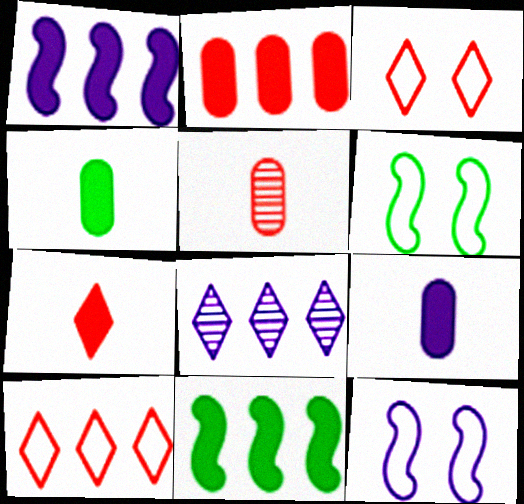[[8, 9, 12]]